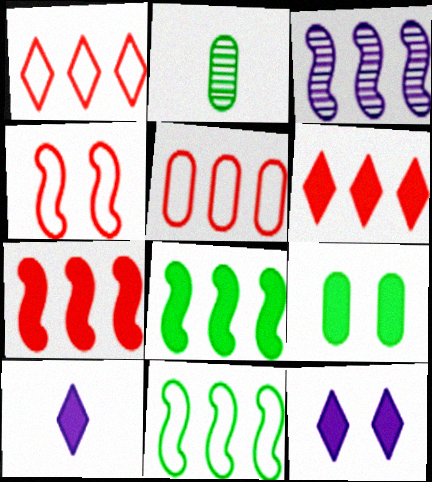[[3, 7, 11], 
[7, 9, 10]]